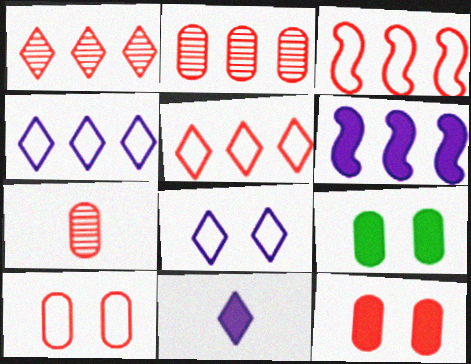[]